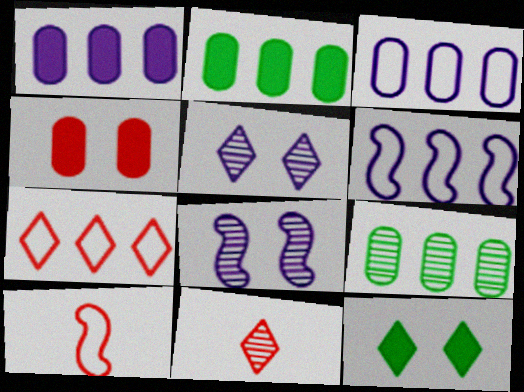[[2, 5, 10], 
[8, 9, 11]]